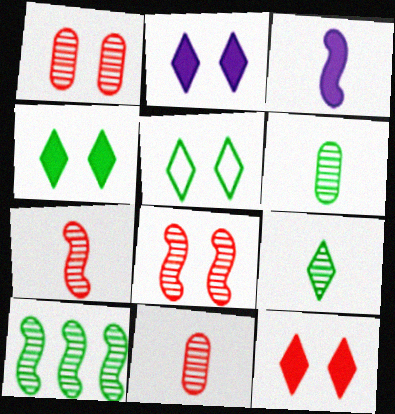[[2, 4, 12]]